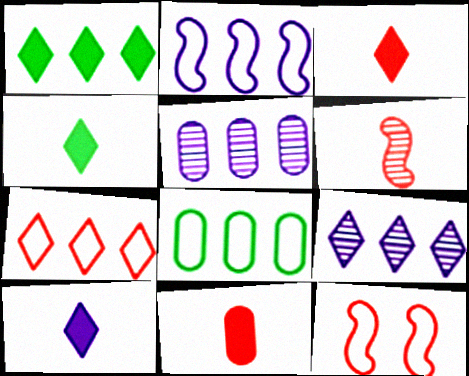[[1, 7, 9], 
[2, 7, 8], 
[3, 4, 10], 
[4, 5, 12]]